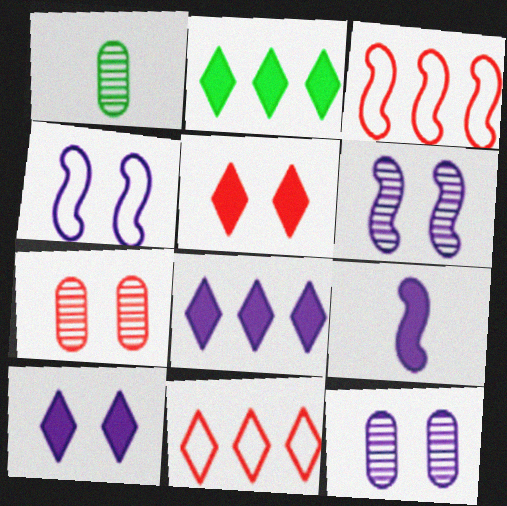[[1, 3, 10], 
[4, 10, 12]]